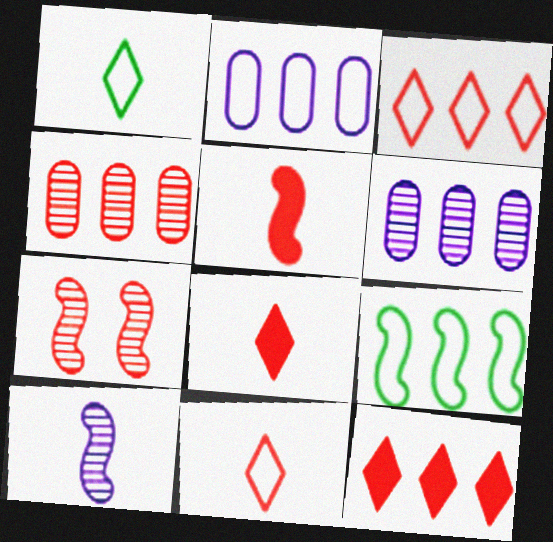[[2, 3, 9], 
[6, 9, 12]]